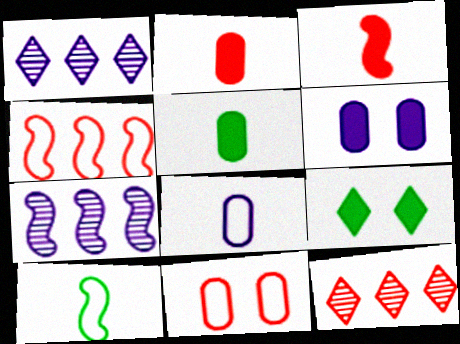[[3, 11, 12], 
[6, 10, 12]]